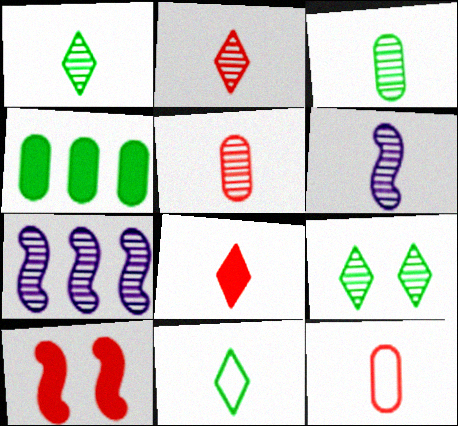[[1, 5, 6], 
[2, 3, 6], 
[5, 7, 9]]